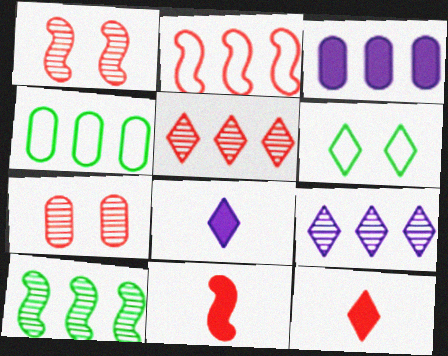[[1, 2, 11], 
[1, 4, 8], 
[2, 7, 12], 
[5, 6, 8], 
[6, 9, 12]]